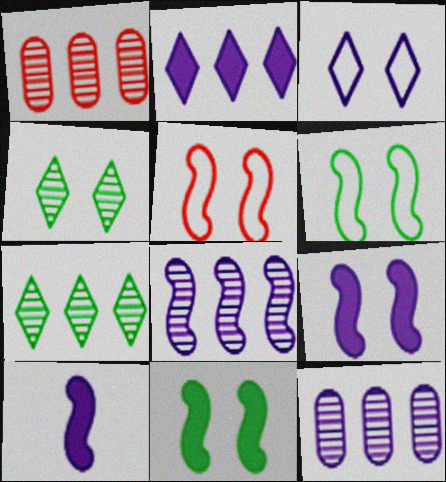[[1, 7, 8], 
[3, 10, 12]]